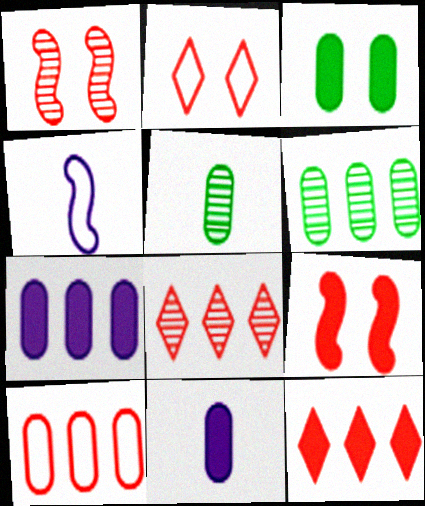[[3, 4, 8], 
[6, 7, 10]]